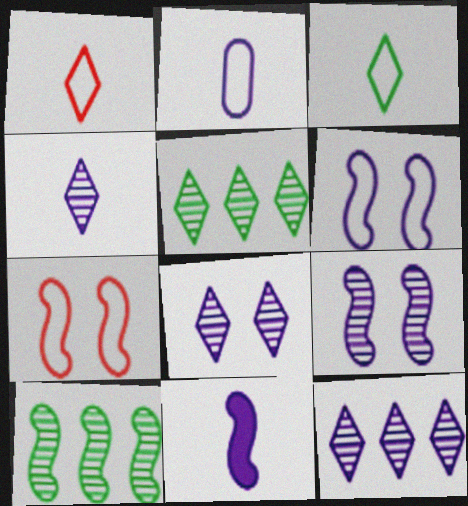[[2, 4, 11], 
[4, 8, 12], 
[7, 10, 11]]